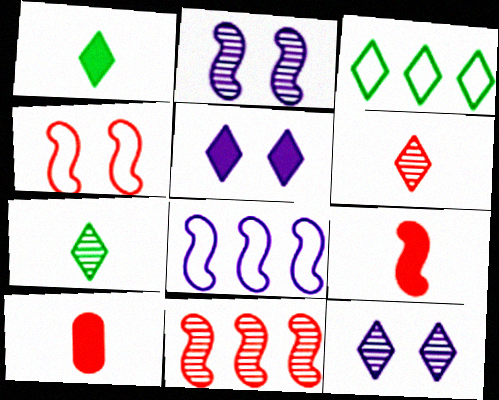[[2, 3, 10], 
[3, 5, 6], 
[4, 9, 11]]